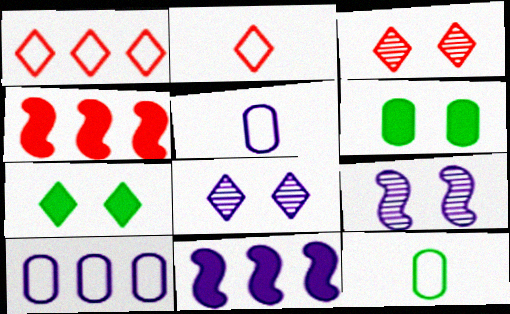[[3, 11, 12], 
[4, 8, 12], 
[5, 8, 11]]